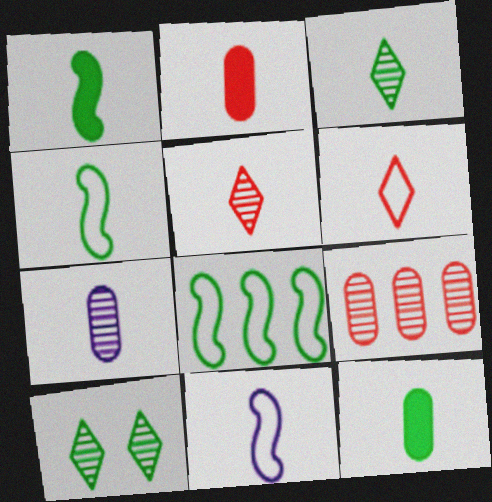[[1, 6, 7], 
[2, 3, 11], 
[3, 4, 12], 
[5, 11, 12], 
[8, 10, 12]]